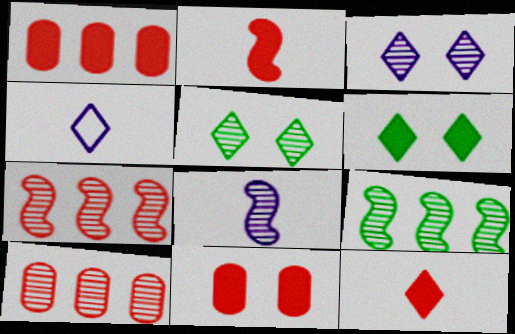[[4, 9, 11], 
[5, 8, 10]]